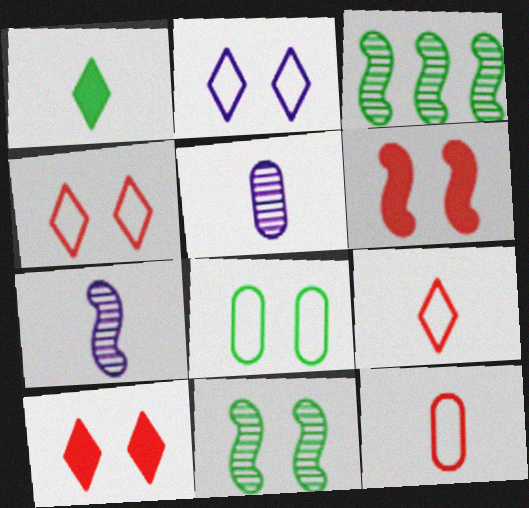[[1, 3, 8], 
[1, 7, 12]]